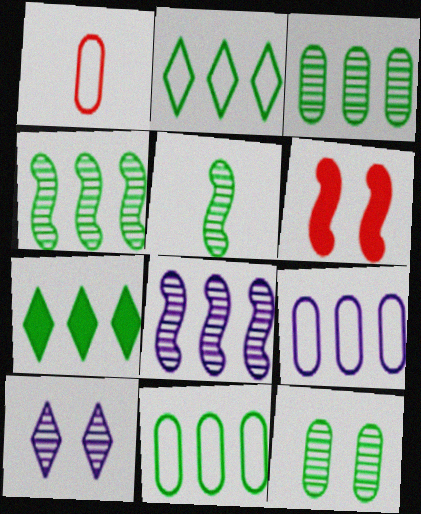[[4, 7, 11]]